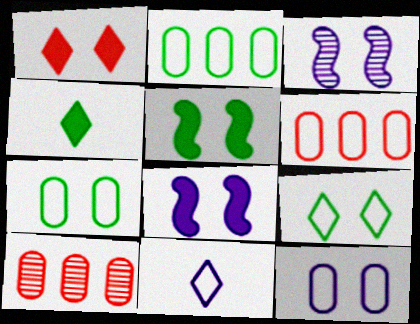[[1, 3, 7], 
[3, 4, 6], 
[5, 10, 11]]